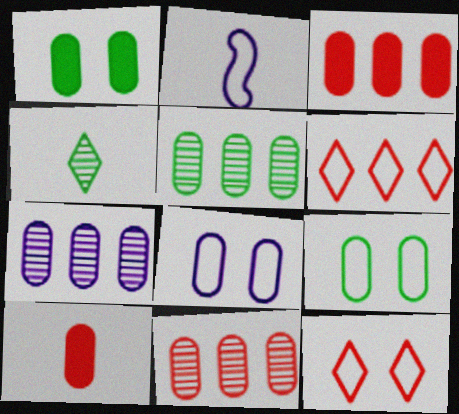[[2, 4, 10], 
[2, 6, 9], 
[5, 7, 11], 
[5, 8, 10], 
[7, 9, 10]]